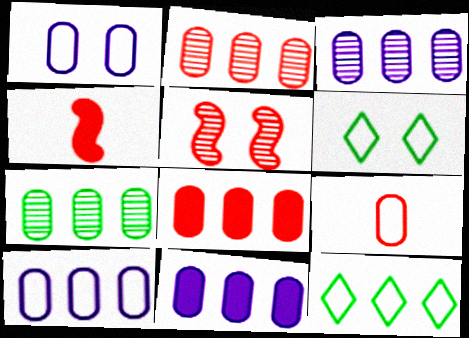[[2, 3, 7], 
[3, 4, 6], 
[3, 10, 11], 
[7, 8, 10]]